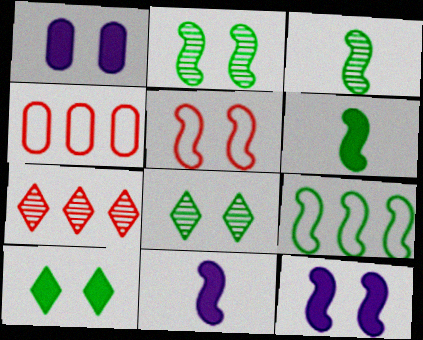[[1, 5, 8], 
[2, 5, 12], 
[2, 6, 9], 
[4, 8, 11]]